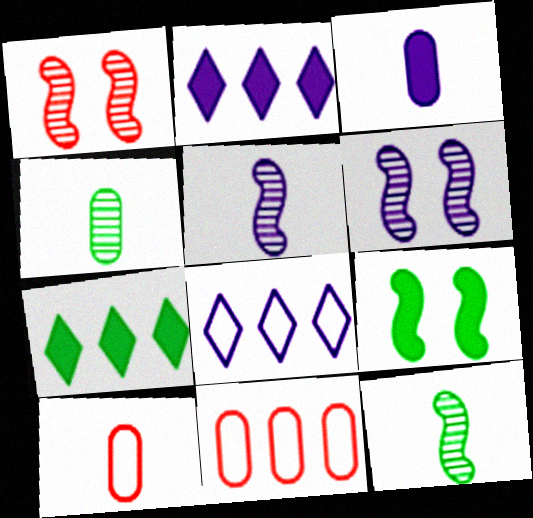[[3, 4, 10], 
[3, 6, 8], 
[6, 7, 10]]